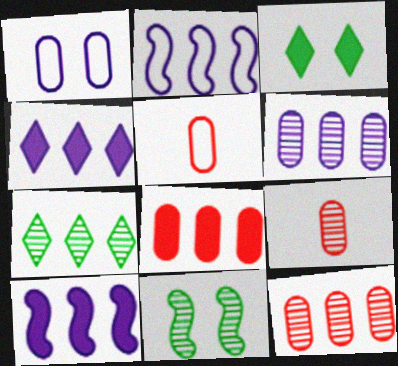[[2, 3, 9], 
[2, 4, 6], 
[2, 7, 8], 
[4, 5, 11]]